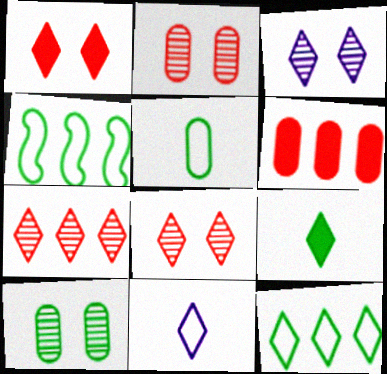[[4, 9, 10]]